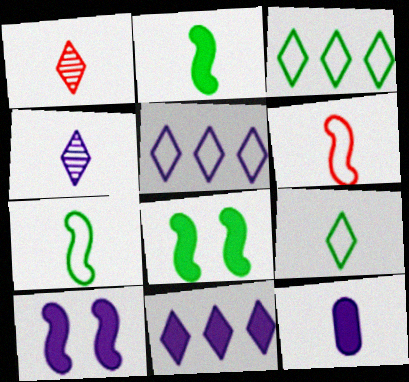[[1, 7, 12], 
[10, 11, 12]]